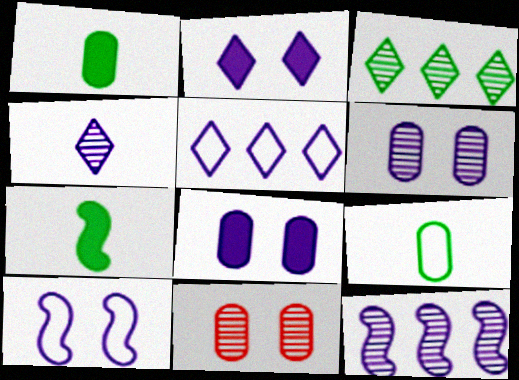[[2, 4, 5], 
[2, 6, 10], 
[4, 6, 12], 
[5, 7, 11]]